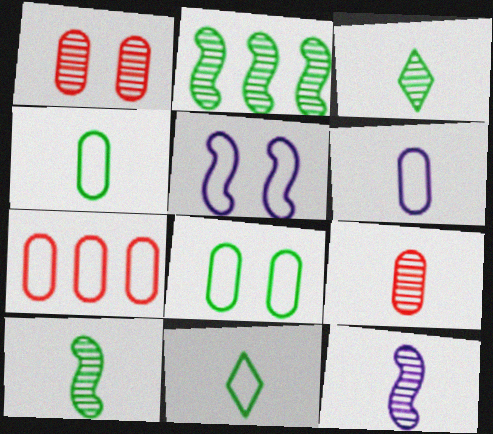[[3, 9, 12], 
[5, 7, 11], 
[6, 7, 8]]